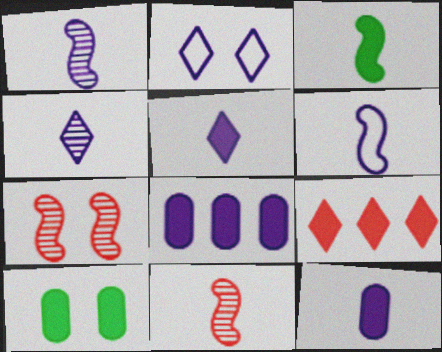[[1, 2, 8], 
[2, 7, 10], 
[3, 6, 11], 
[4, 6, 12]]